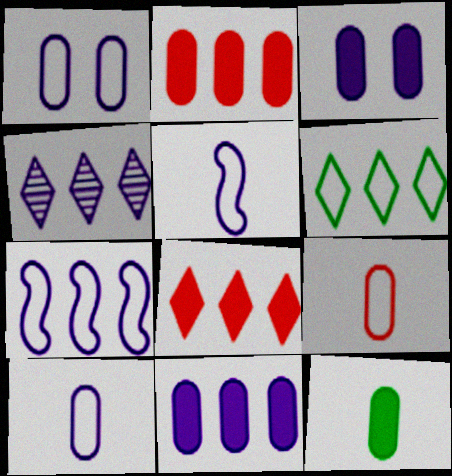[[2, 3, 12], 
[3, 4, 5], 
[4, 6, 8], 
[4, 7, 11]]